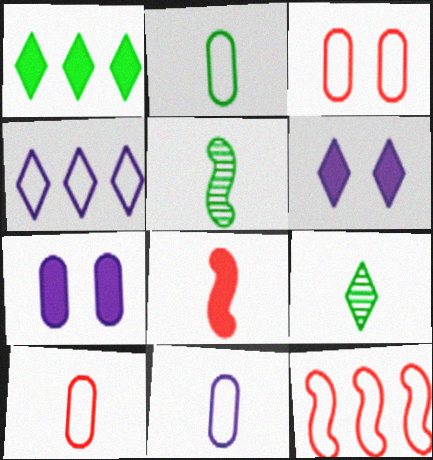[[1, 7, 8], 
[2, 10, 11], 
[7, 9, 12], 
[8, 9, 11]]